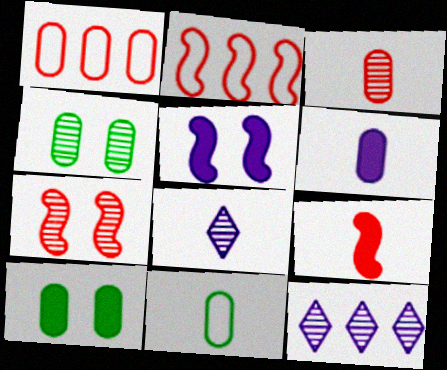[[1, 4, 6], 
[2, 7, 9], 
[2, 8, 10], 
[3, 6, 11], 
[8, 9, 11]]